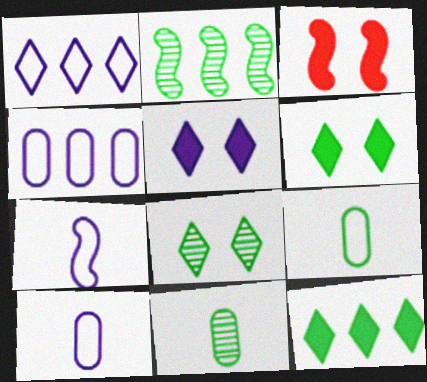[[1, 3, 11], 
[2, 3, 7], 
[2, 6, 9], 
[2, 8, 11]]